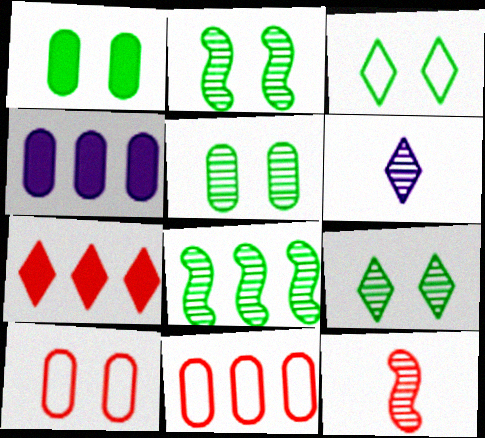[[1, 2, 3], 
[2, 5, 9], 
[3, 4, 12], 
[3, 6, 7], 
[7, 10, 12]]